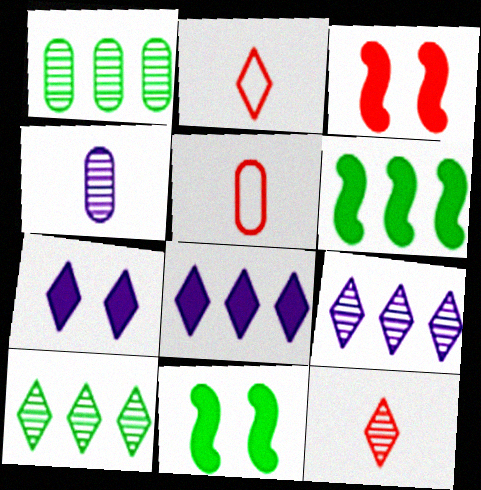[[2, 7, 10], 
[5, 9, 11]]